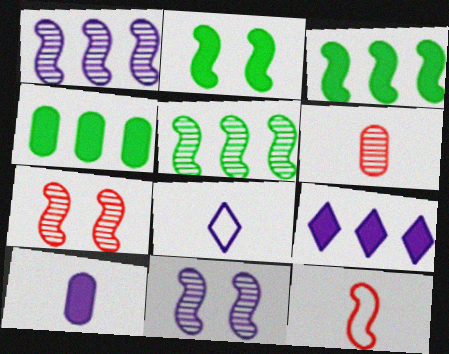[[1, 2, 12], 
[3, 11, 12], 
[4, 7, 8]]